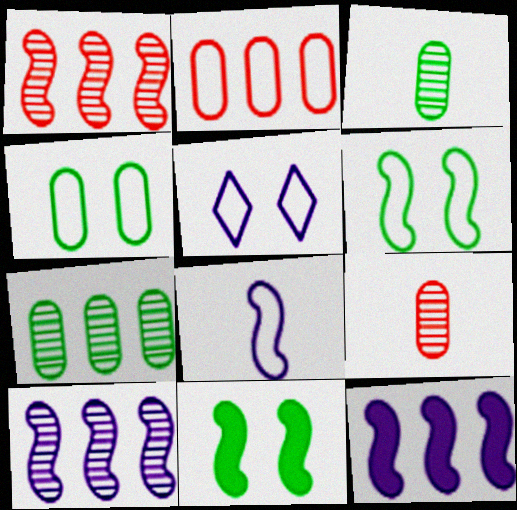[[1, 8, 11]]